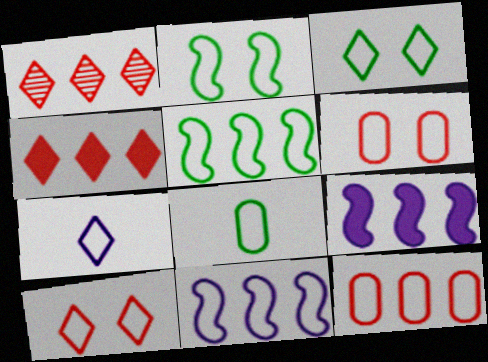[[2, 7, 12], 
[3, 5, 8], 
[5, 6, 7], 
[8, 10, 11]]